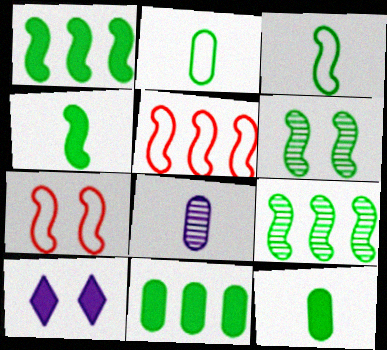[[1, 3, 6]]